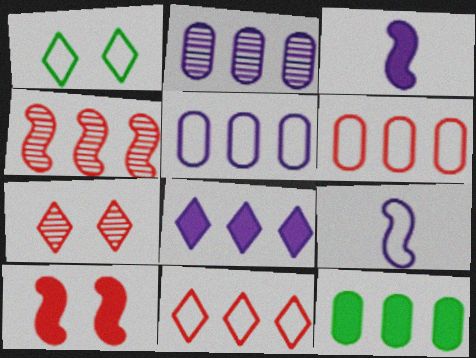[[1, 6, 9], 
[2, 6, 12], 
[7, 9, 12]]